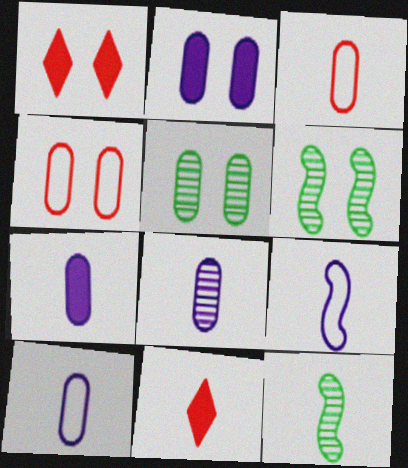[[2, 4, 5], 
[7, 8, 10], 
[10, 11, 12]]